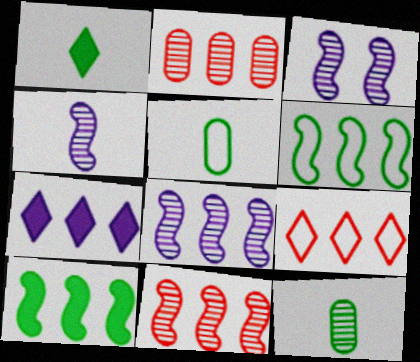[[2, 6, 7], 
[3, 4, 8]]